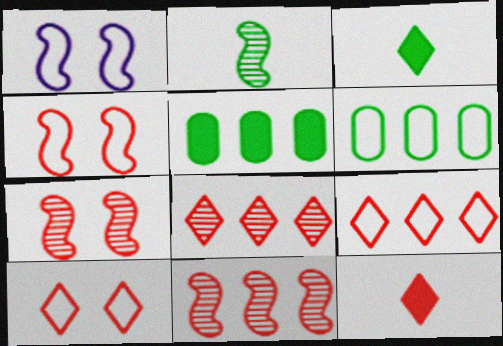[[8, 10, 12]]